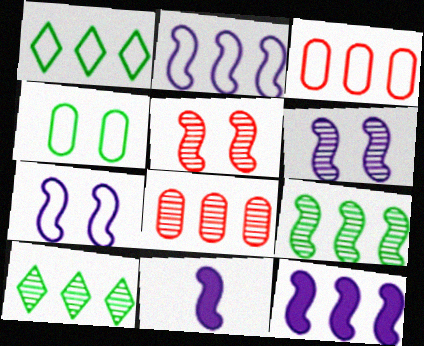[[1, 2, 3], 
[1, 8, 12], 
[2, 6, 11], 
[3, 10, 12]]